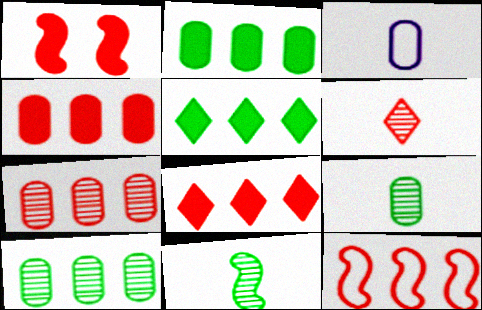[[7, 8, 12]]